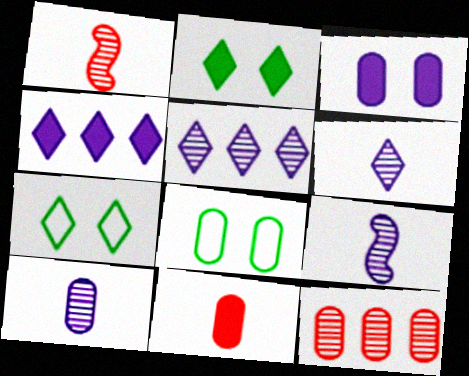[[1, 4, 8], 
[6, 9, 10]]